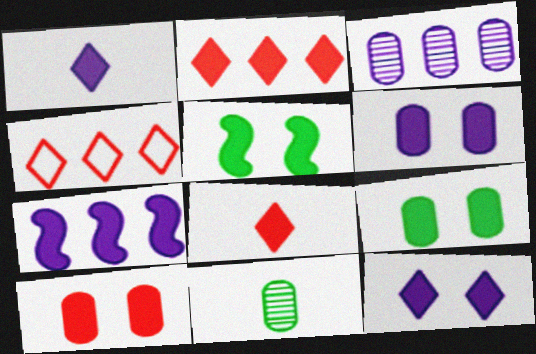[[1, 6, 7], 
[5, 10, 12], 
[6, 9, 10], 
[7, 8, 9]]